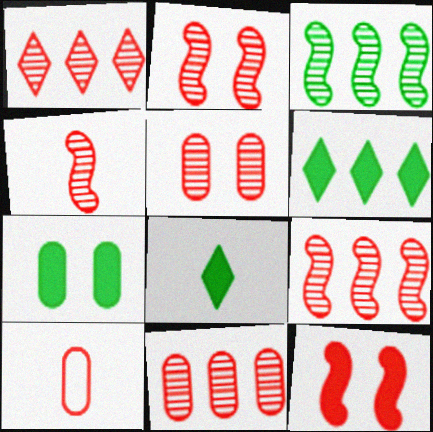[[1, 4, 5], 
[1, 9, 11], 
[1, 10, 12], 
[2, 4, 9]]